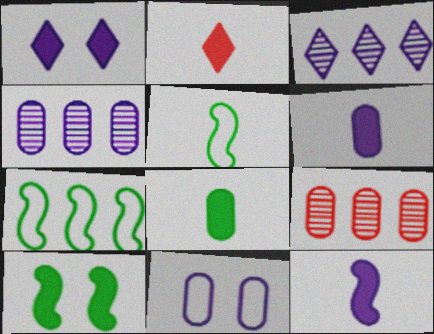[[1, 5, 9], 
[2, 8, 12], 
[3, 11, 12], 
[4, 6, 11], 
[8, 9, 11]]